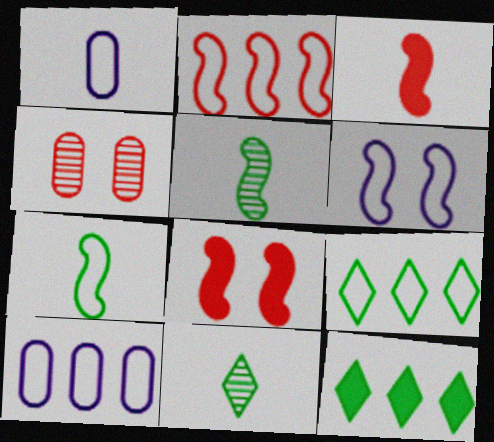[[1, 3, 11], 
[2, 6, 7], 
[2, 9, 10], 
[8, 10, 11]]